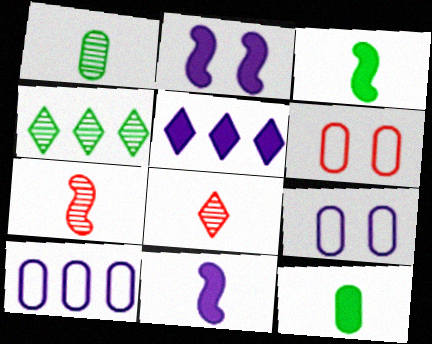[[4, 6, 11]]